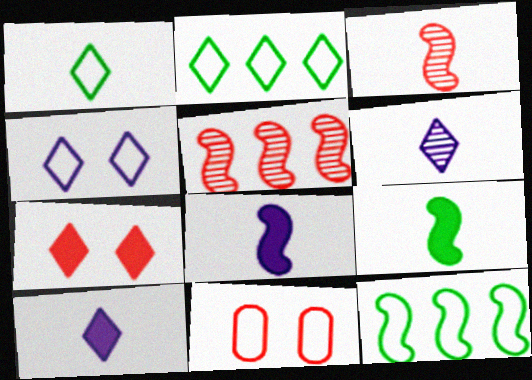[[2, 6, 7]]